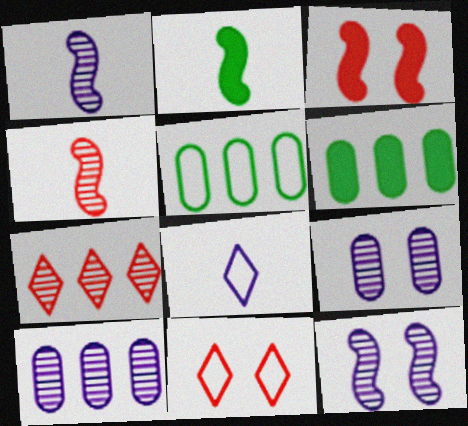[[1, 6, 11], 
[2, 10, 11]]